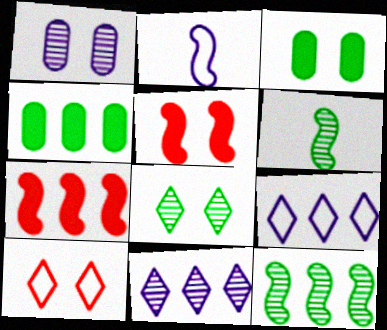[[2, 5, 12]]